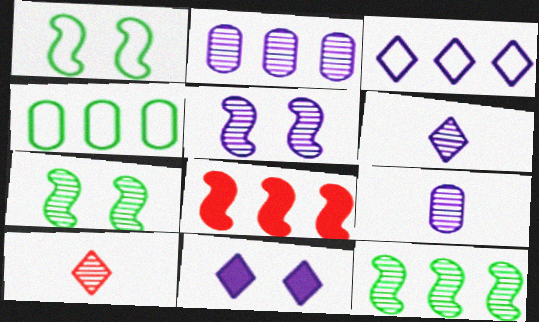[[2, 5, 6], 
[2, 7, 10], 
[3, 6, 11]]